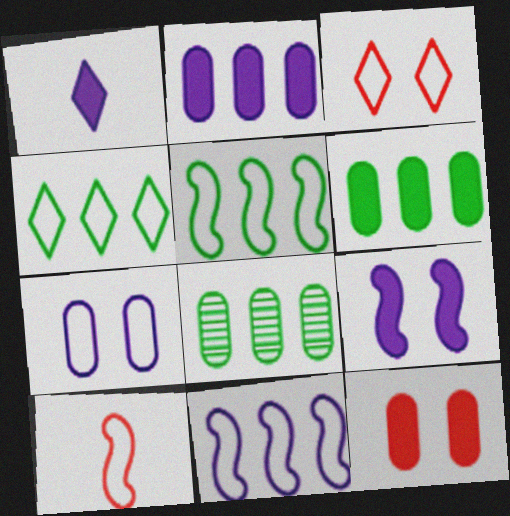[[1, 2, 9], 
[4, 7, 10]]